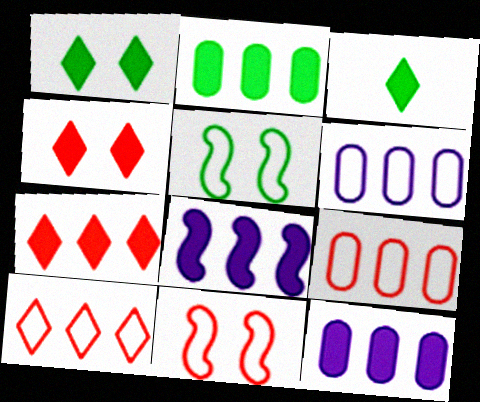[[2, 7, 8]]